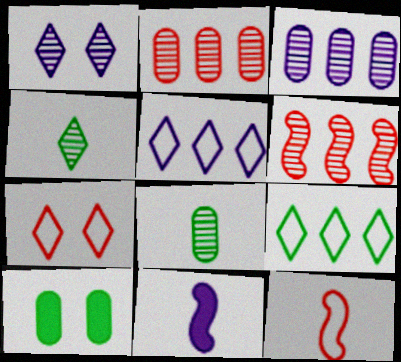[[1, 6, 8]]